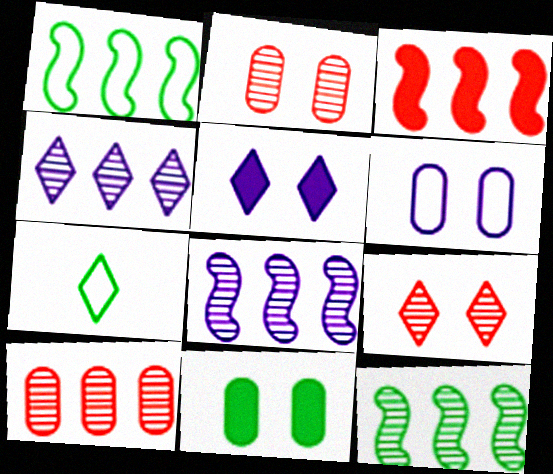[[1, 3, 8], 
[2, 6, 11], 
[4, 10, 12], 
[7, 11, 12]]